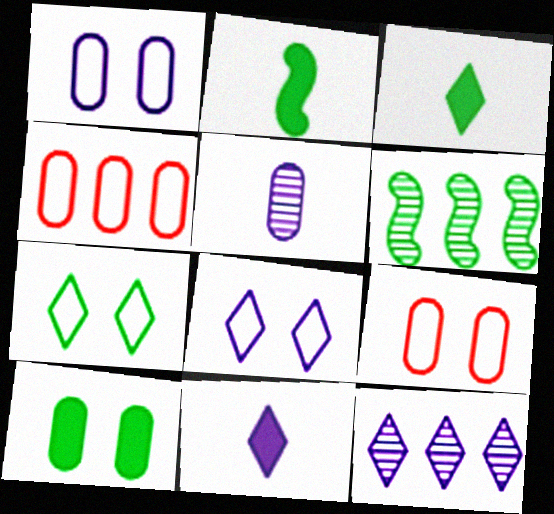[[2, 9, 12], 
[4, 5, 10], 
[6, 9, 11], 
[8, 11, 12]]